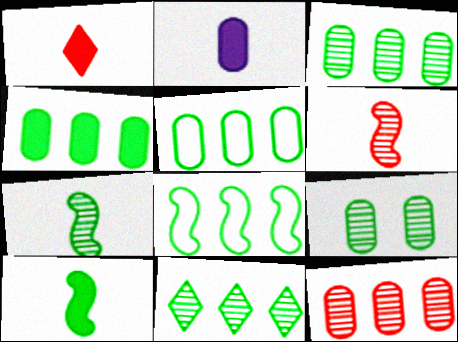[[1, 2, 10], 
[3, 4, 5], 
[4, 8, 11], 
[7, 9, 11]]